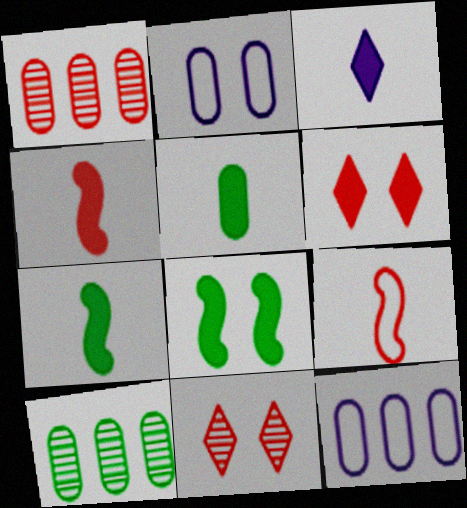[[1, 2, 5], 
[1, 6, 9], 
[2, 8, 11], 
[3, 4, 5], 
[7, 11, 12]]